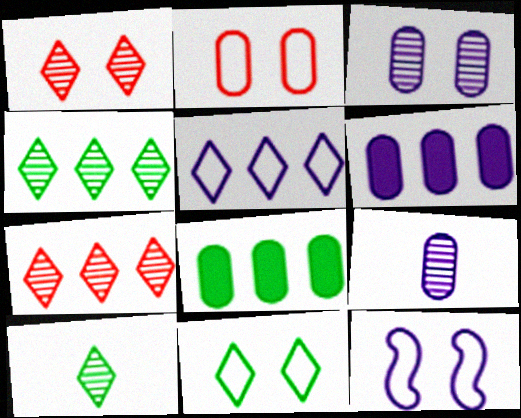[[2, 8, 9], 
[2, 11, 12]]